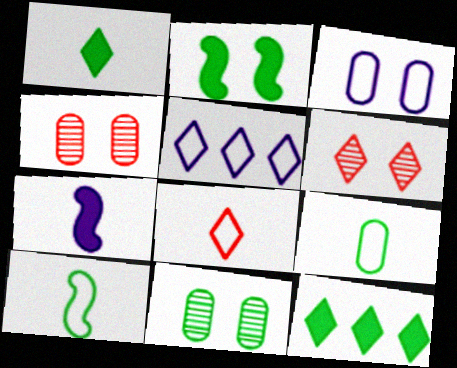[[1, 5, 6], 
[2, 3, 6], 
[10, 11, 12]]